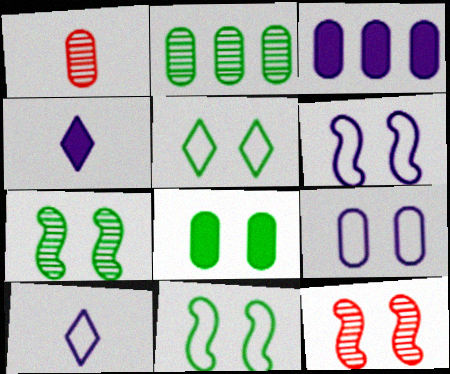[[5, 7, 8]]